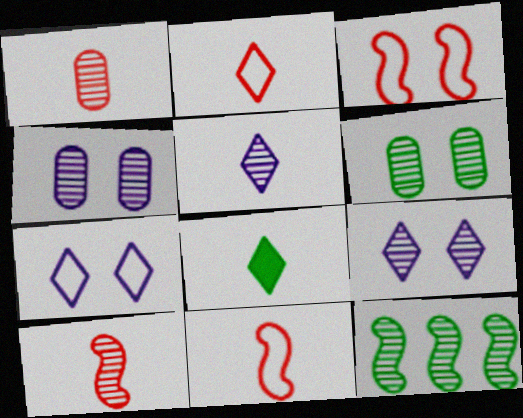[[1, 9, 12], 
[2, 5, 8]]